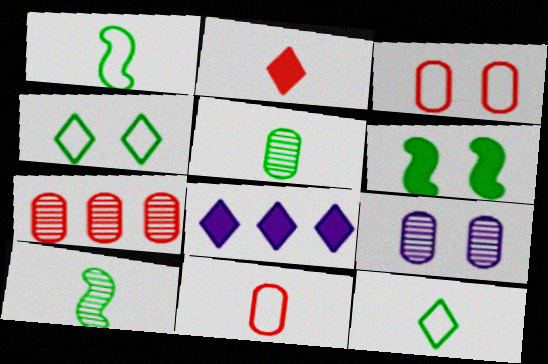[[3, 8, 10], 
[5, 7, 9]]